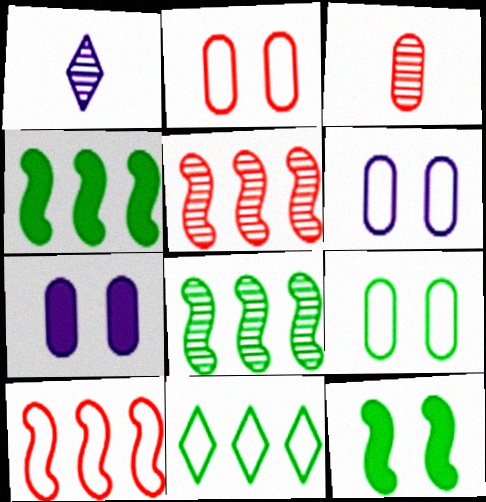[[1, 2, 4], 
[2, 6, 9]]